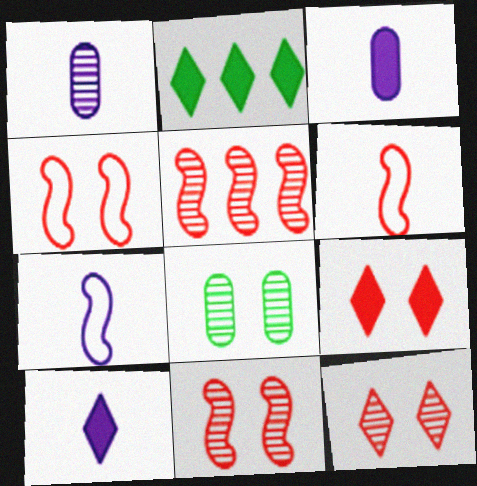[[1, 2, 4], 
[1, 7, 10], 
[2, 9, 10]]